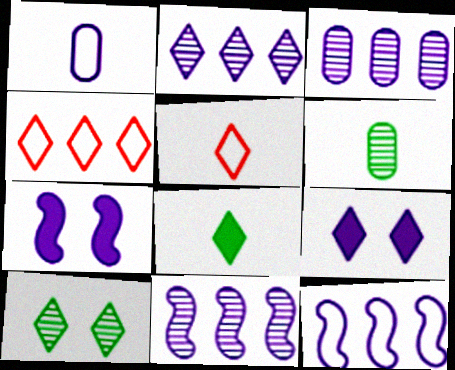[[1, 2, 7], 
[1, 9, 11], 
[2, 3, 11], 
[4, 6, 7]]